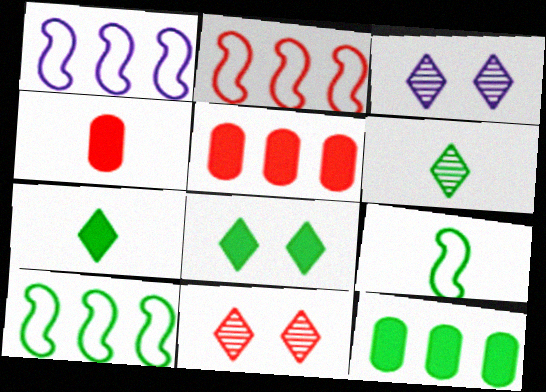[[1, 2, 10], 
[2, 4, 11], 
[3, 4, 10], 
[3, 5, 9]]